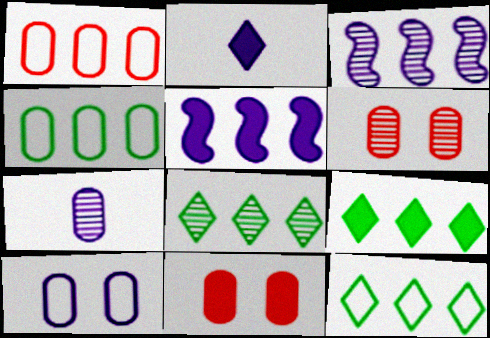[[1, 3, 9], 
[1, 5, 8], 
[2, 3, 10], 
[4, 7, 11], 
[8, 9, 12]]